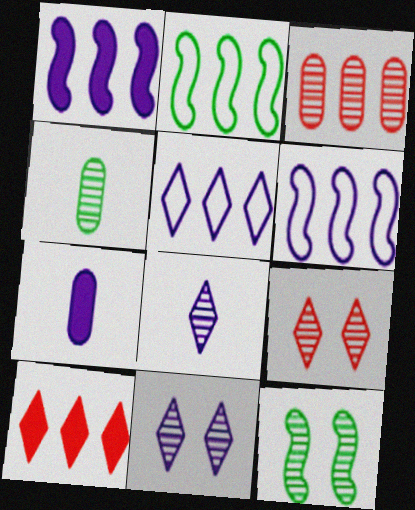[[2, 7, 9], 
[3, 8, 12], 
[6, 7, 11]]